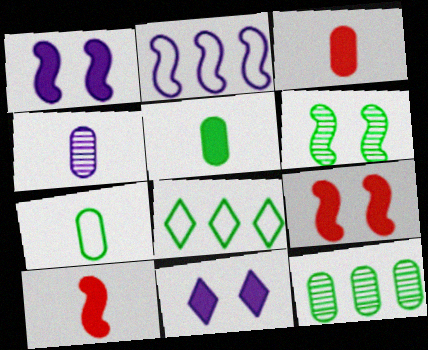[[2, 4, 11], 
[2, 6, 10], 
[3, 4, 7], 
[4, 8, 9], 
[5, 6, 8]]